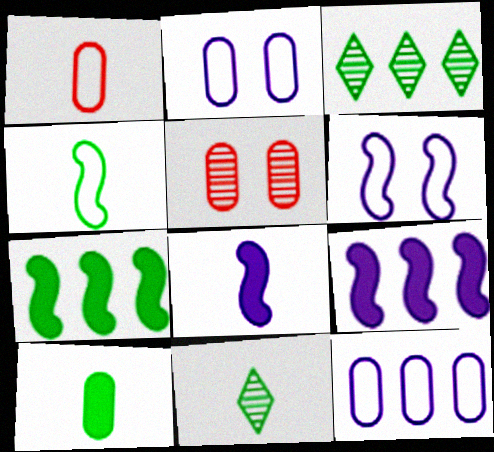[[1, 8, 11], 
[4, 10, 11], 
[5, 10, 12]]